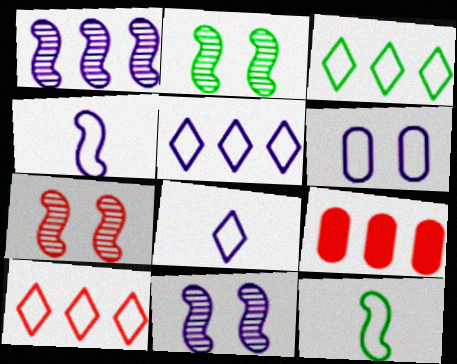[[1, 3, 9], 
[2, 7, 11], 
[2, 8, 9], 
[3, 5, 10], 
[4, 5, 6], 
[6, 10, 12]]